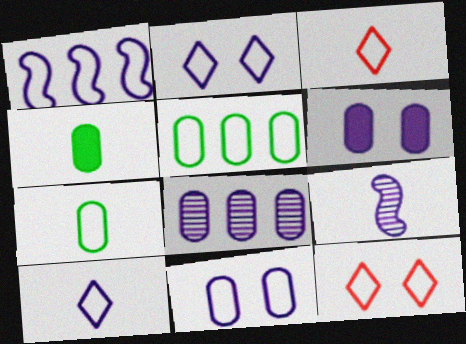[[1, 7, 12], 
[1, 10, 11], 
[3, 4, 9]]